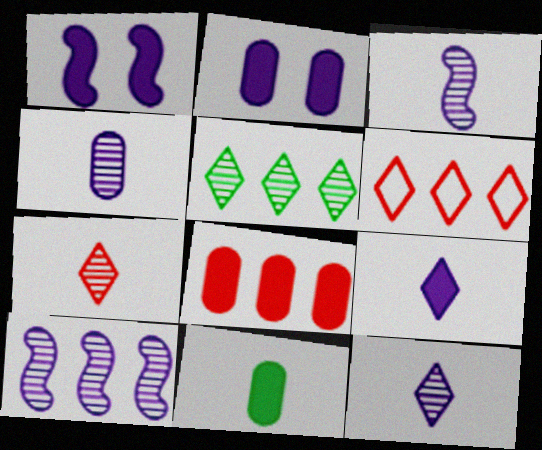[[2, 8, 11], 
[3, 4, 12]]